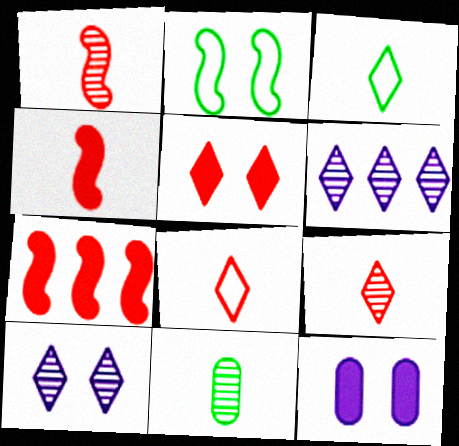[[3, 5, 6]]